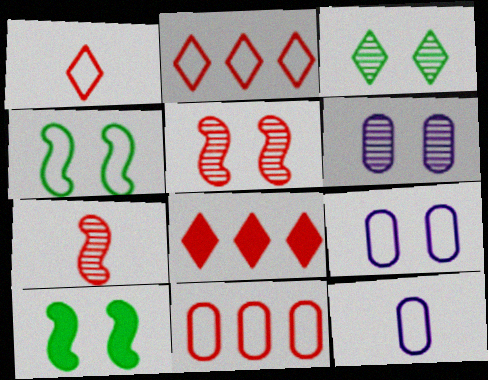[[2, 4, 12], 
[3, 5, 6]]